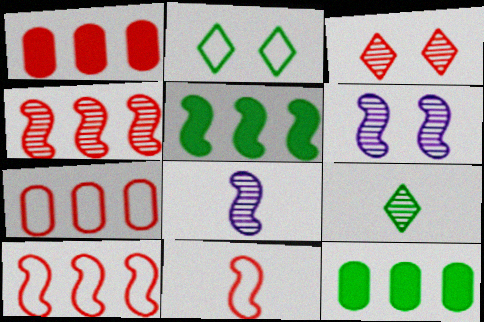[[1, 2, 8], 
[1, 3, 11], 
[5, 6, 11]]